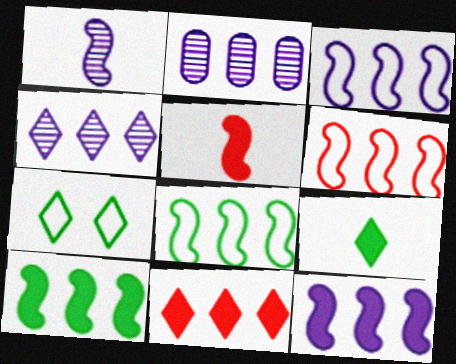[[2, 5, 7], 
[2, 8, 11], 
[3, 6, 8]]